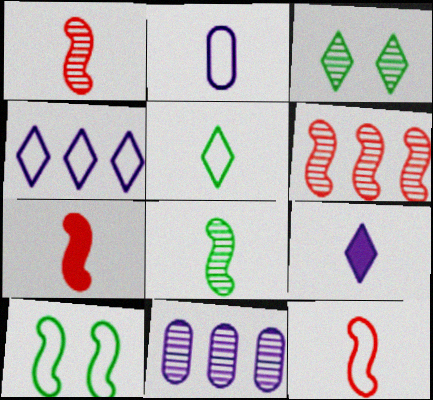[[1, 3, 11], 
[1, 7, 12], 
[2, 5, 12]]